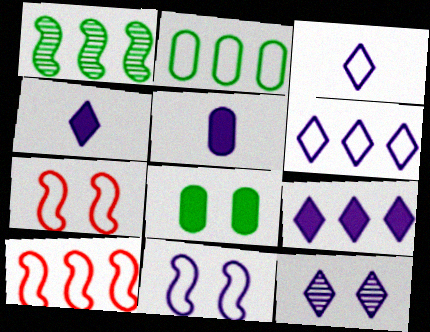[[2, 3, 7], 
[2, 6, 10], 
[3, 9, 12], 
[4, 6, 12], 
[7, 8, 12]]